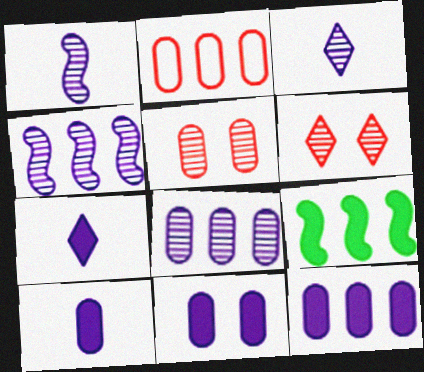[[10, 11, 12]]